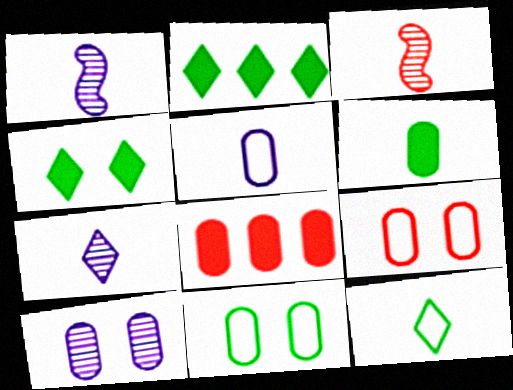[[1, 2, 9]]